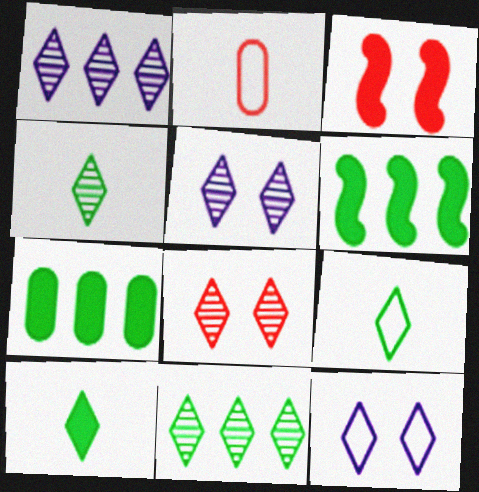[[1, 4, 8], 
[2, 5, 6], 
[4, 9, 10]]